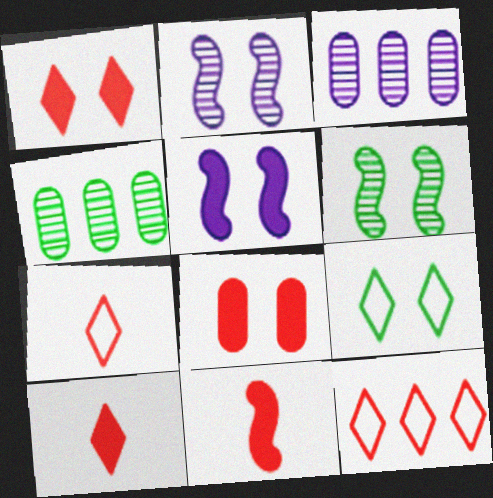[[2, 8, 9], 
[3, 9, 11], 
[4, 5, 7]]